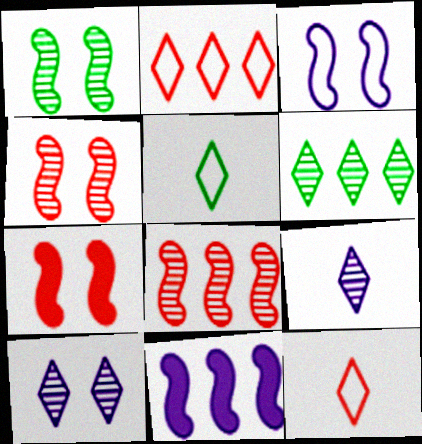[[1, 3, 7]]